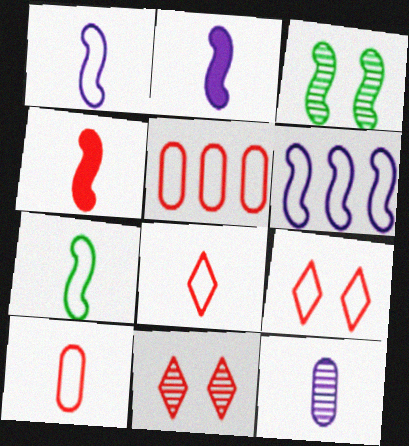[[3, 4, 6], 
[4, 5, 11]]